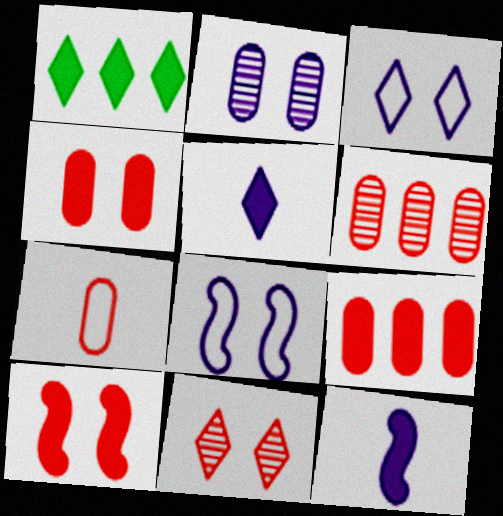[[1, 4, 12], 
[4, 6, 7]]